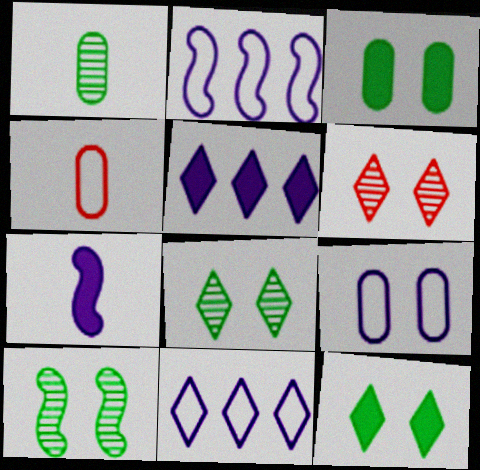[[4, 5, 10]]